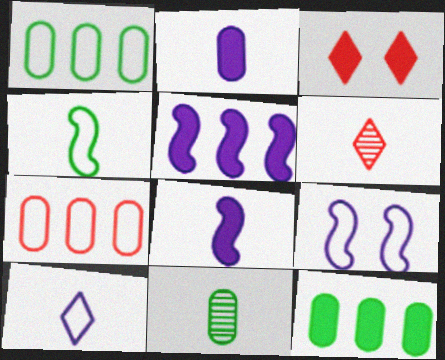[[2, 4, 6], 
[3, 8, 12], 
[6, 9, 12]]